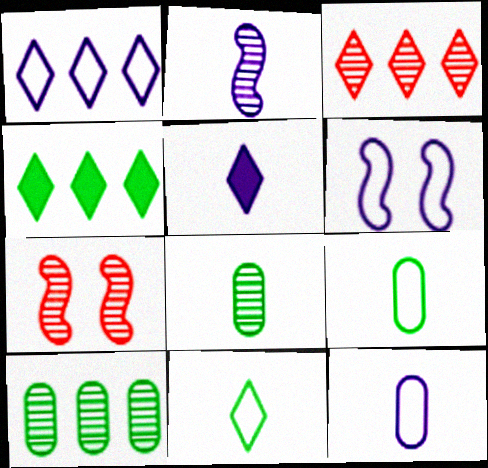[[1, 3, 4], 
[1, 6, 12], 
[2, 5, 12], 
[4, 7, 12]]